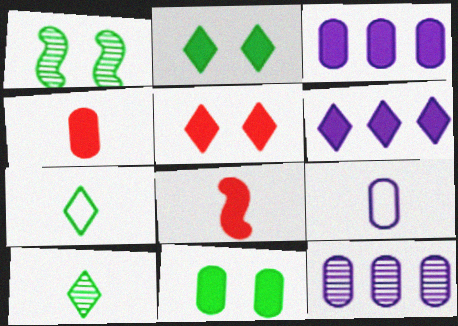[[2, 3, 8], 
[3, 4, 11], 
[6, 8, 11], 
[8, 9, 10]]